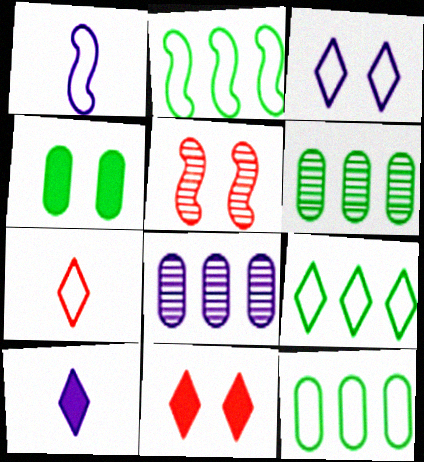[[1, 6, 11], 
[2, 9, 12], 
[3, 4, 5], 
[3, 7, 9], 
[5, 10, 12]]